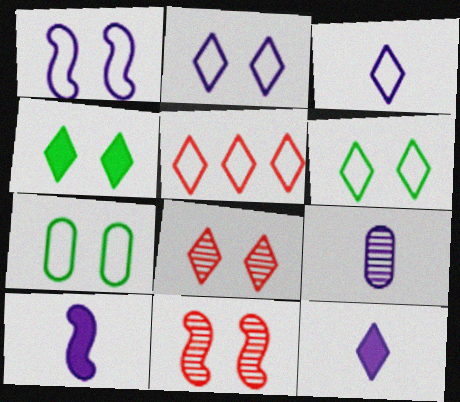[[2, 4, 8], 
[3, 5, 6], 
[3, 9, 10]]